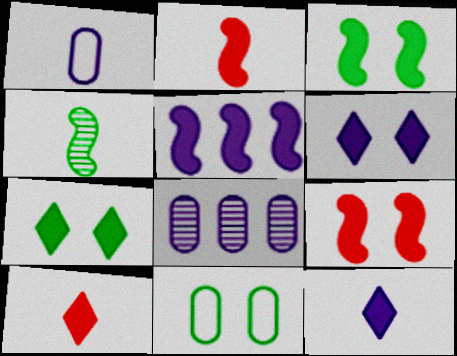[[1, 4, 10], 
[2, 3, 5]]